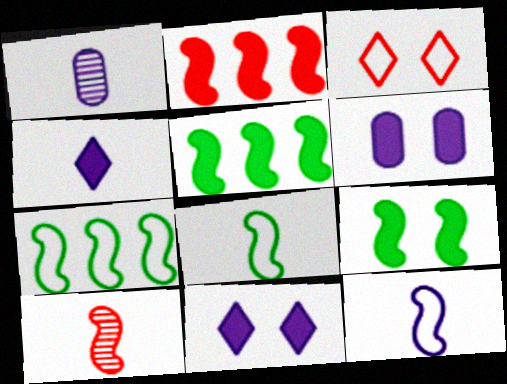[[1, 3, 5], 
[1, 4, 12]]